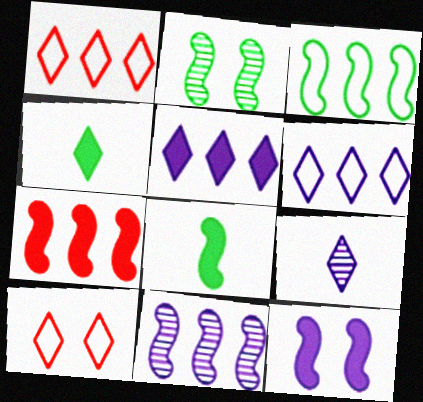[[2, 3, 8], 
[3, 7, 11], 
[7, 8, 12]]